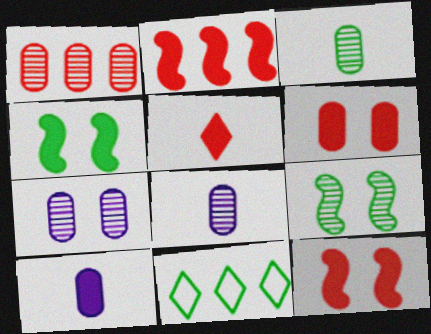[[1, 3, 7], 
[2, 5, 6], 
[3, 4, 11], 
[8, 11, 12]]